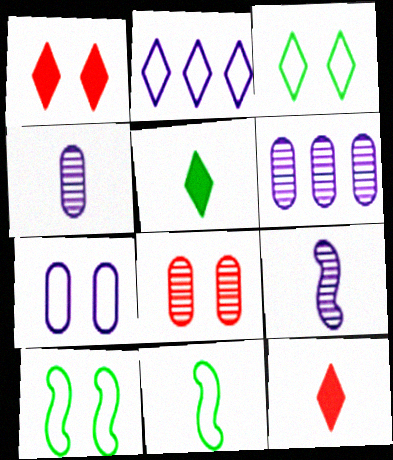[[1, 6, 11], 
[4, 11, 12], 
[6, 10, 12]]